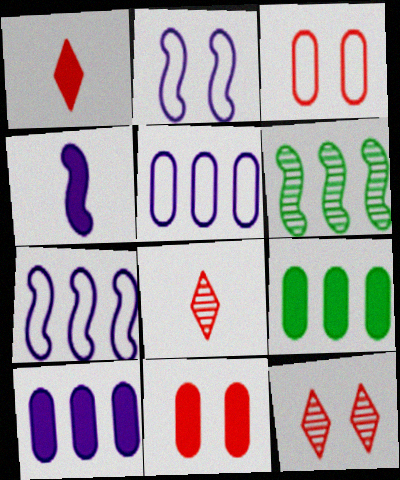[[2, 8, 9]]